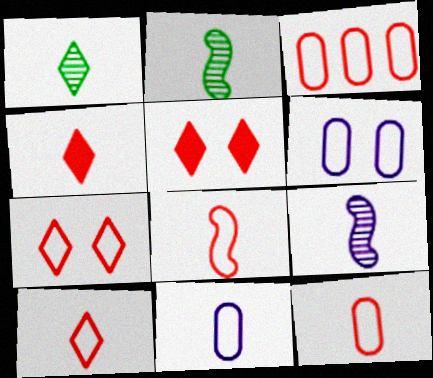[[2, 4, 11], 
[3, 7, 8], 
[8, 10, 12]]